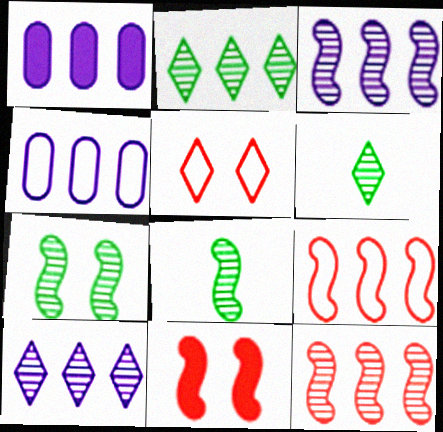[[1, 2, 9], 
[1, 5, 8], 
[4, 6, 11]]